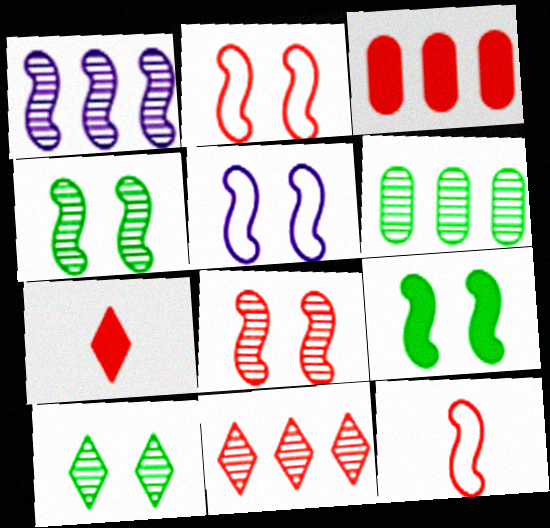[[1, 6, 11], 
[1, 9, 12], 
[5, 6, 7], 
[5, 8, 9]]